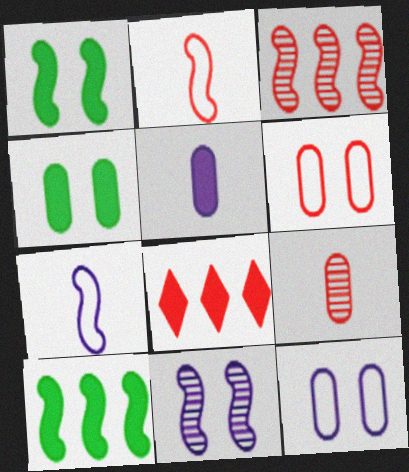[[1, 3, 7], 
[1, 5, 8], 
[2, 10, 11]]